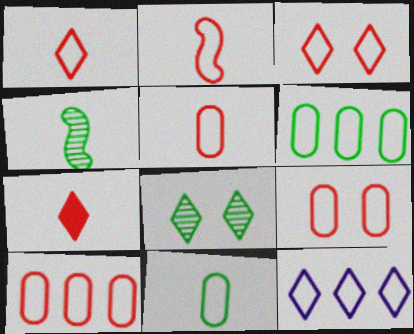[[1, 2, 5], 
[2, 3, 10], 
[5, 9, 10], 
[7, 8, 12]]